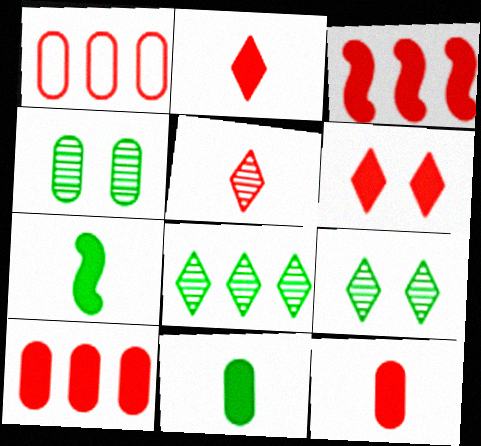[[3, 6, 12]]